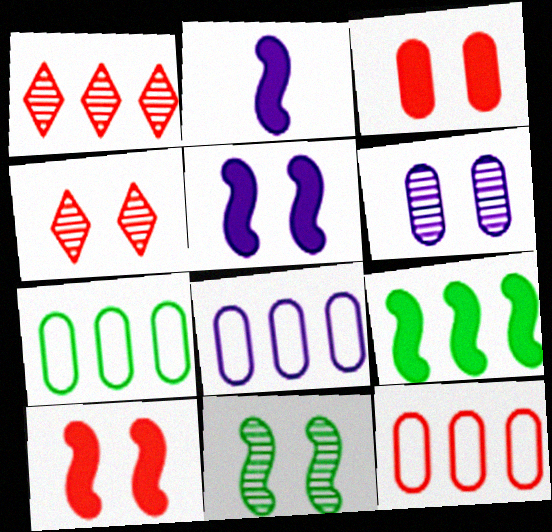[[1, 8, 9], 
[2, 4, 7], 
[2, 9, 10], 
[4, 6, 11], 
[7, 8, 12]]